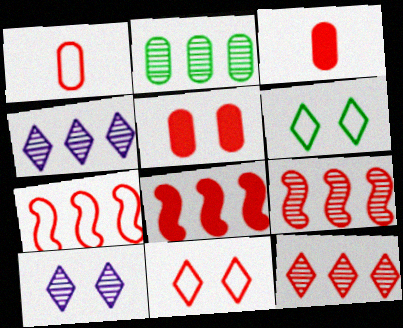[[1, 7, 11], 
[2, 4, 9], 
[3, 9, 11], 
[7, 8, 9]]